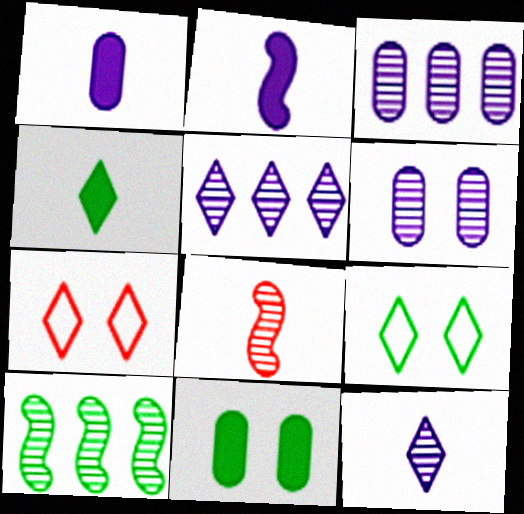[[1, 7, 10], 
[4, 5, 7]]